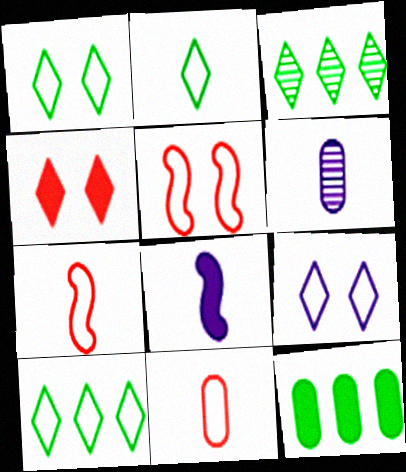[[1, 2, 10], 
[4, 8, 12]]